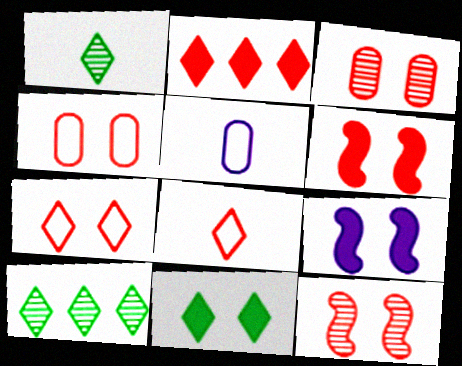[[3, 6, 7], 
[5, 6, 10]]